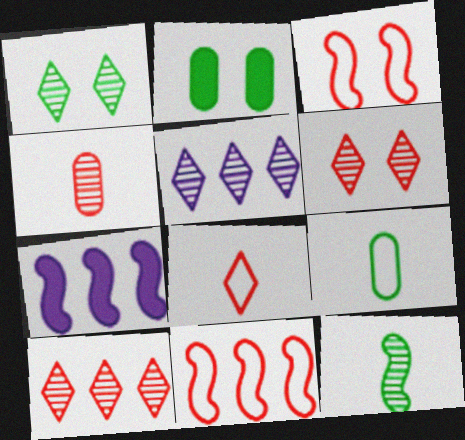[[3, 7, 12], 
[6, 7, 9]]